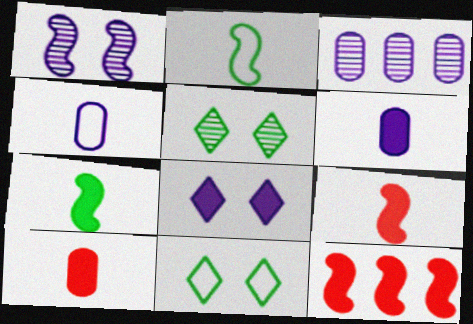[[1, 2, 12], 
[3, 9, 11], 
[4, 5, 12]]